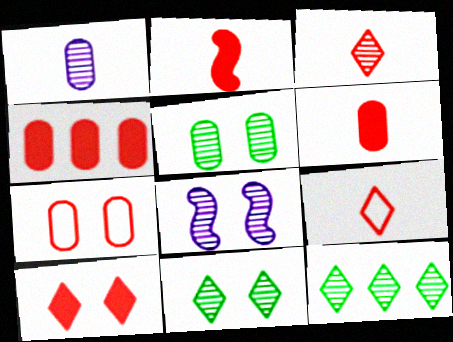[[2, 4, 10]]